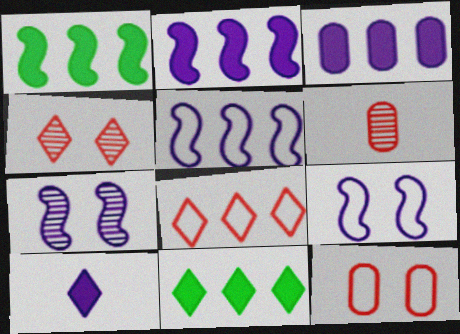[[6, 9, 11]]